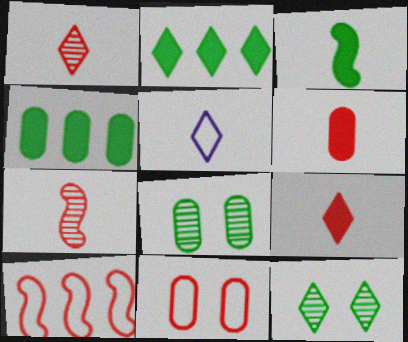[]